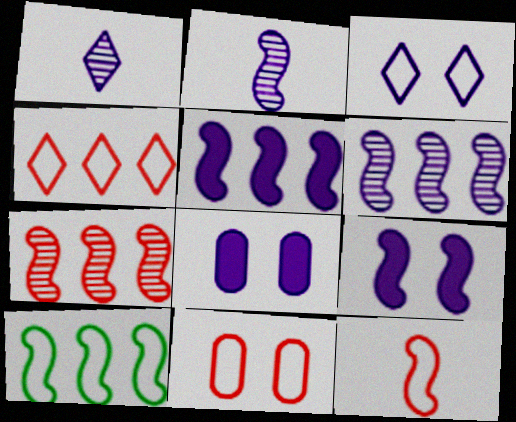[[4, 11, 12], 
[5, 7, 10]]